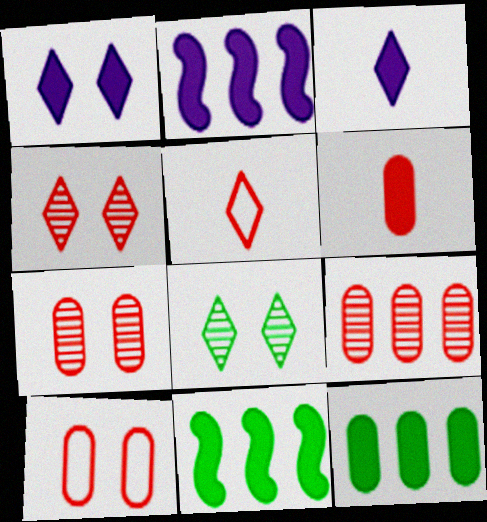[[1, 6, 11], 
[6, 9, 10]]